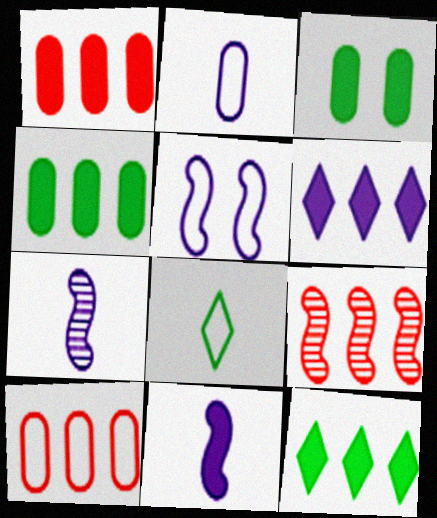[[5, 8, 10]]